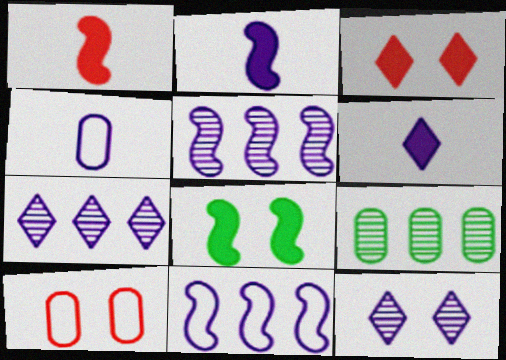[[8, 10, 12]]